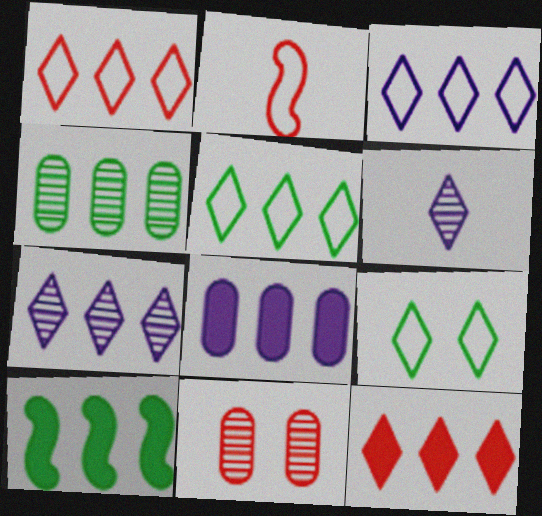[[1, 3, 5], 
[2, 11, 12], 
[4, 5, 10], 
[5, 7, 12], 
[6, 9, 12], 
[8, 10, 12]]